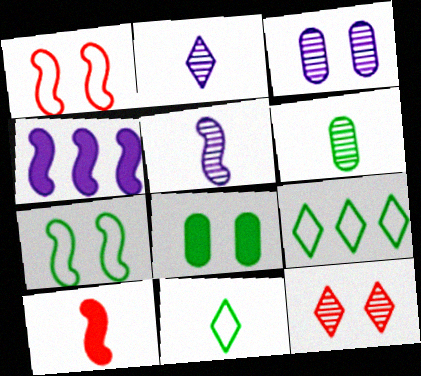[[3, 9, 10]]